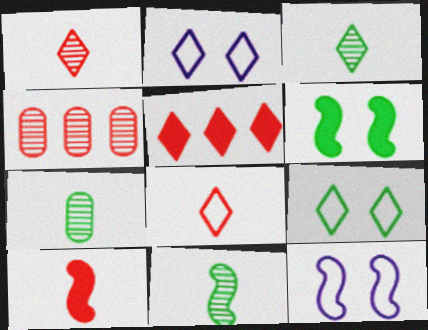[[2, 3, 5], 
[3, 7, 11], 
[5, 7, 12]]